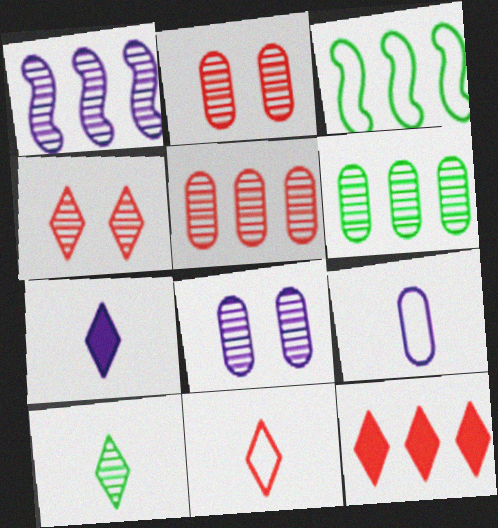[[1, 2, 10], 
[2, 3, 7], 
[4, 11, 12], 
[7, 10, 11]]